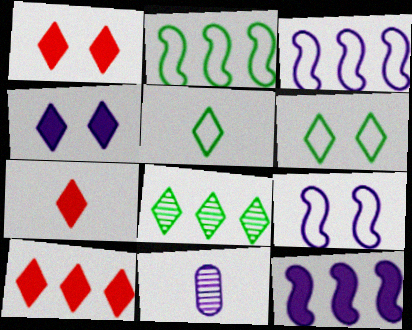[[1, 2, 11], 
[1, 7, 10], 
[3, 4, 11]]